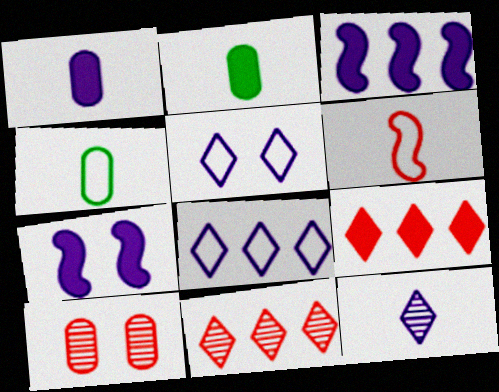[[2, 6, 12], 
[2, 7, 9], 
[4, 7, 11], 
[6, 9, 10]]